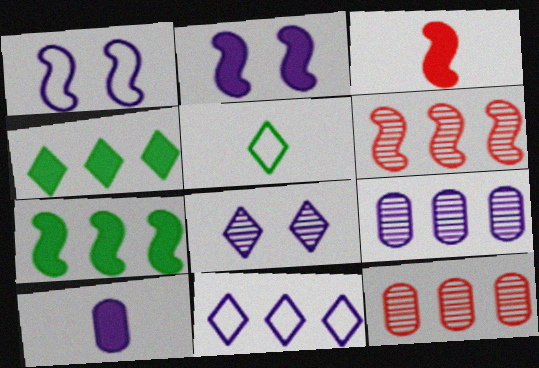[[2, 3, 7], 
[2, 5, 12], 
[7, 11, 12]]